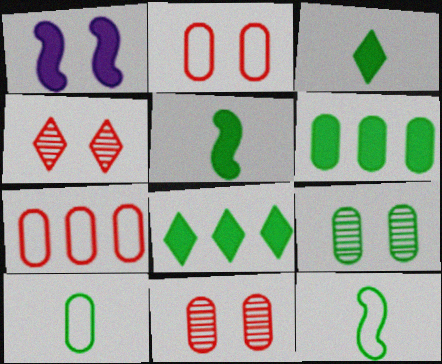[[6, 9, 10], 
[8, 9, 12]]